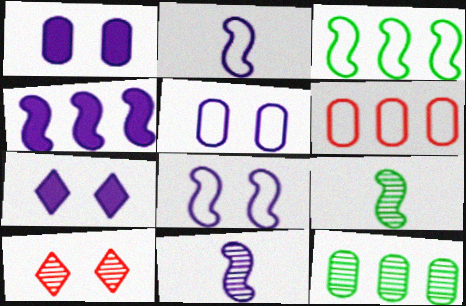[[4, 8, 11], 
[6, 7, 9], 
[10, 11, 12]]